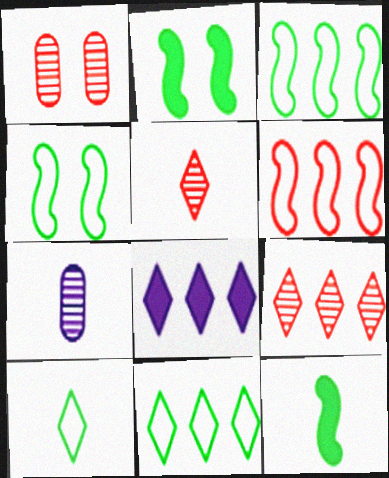[[8, 9, 11]]